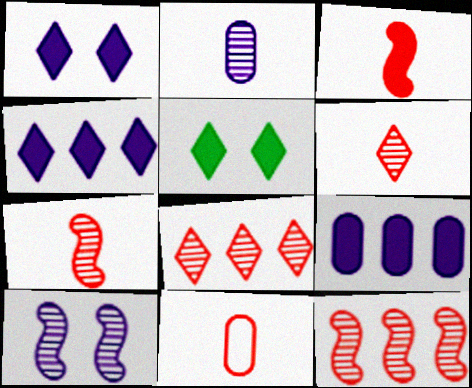[[3, 5, 9], 
[3, 6, 11]]